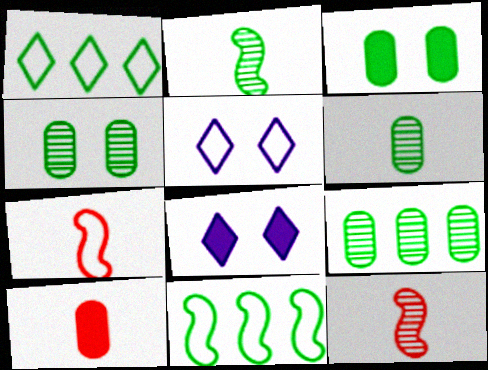[[1, 2, 3], 
[4, 6, 9], 
[7, 8, 9]]